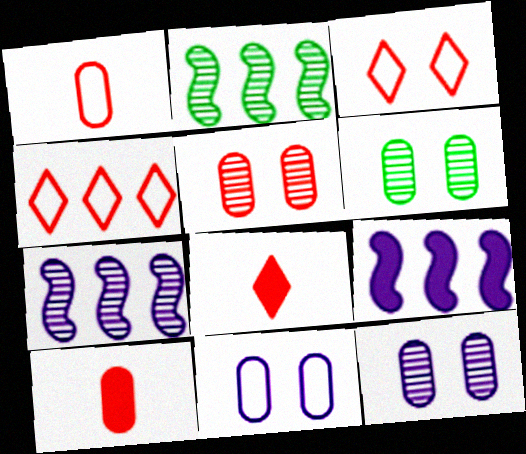[[2, 8, 11], 
[5, 6, 12]]